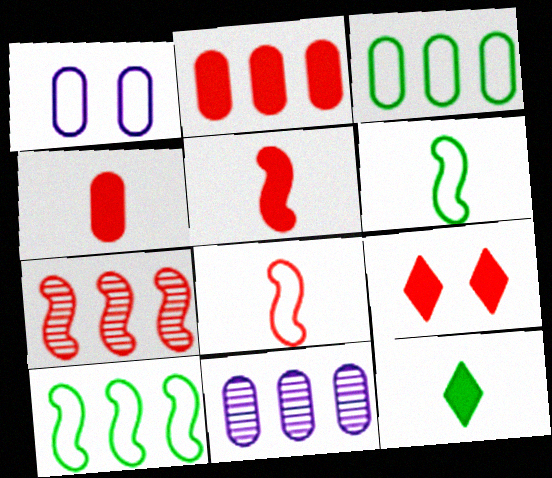[[1, 7, 12], 
[2, 3, 11], 
[2, 5, 9], 
[6, 9, 11]]